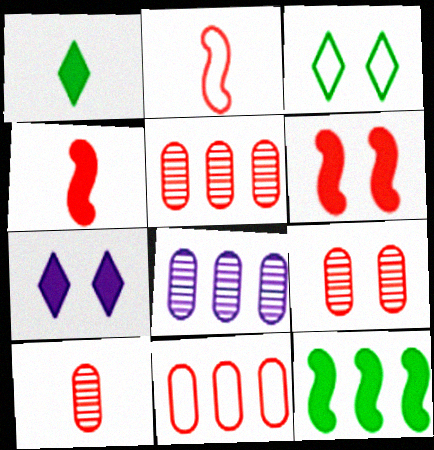[[3, 4, 8], 
[5, 9, 10]]